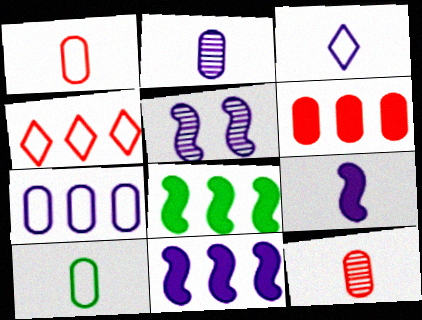[[2, 3, 9]]